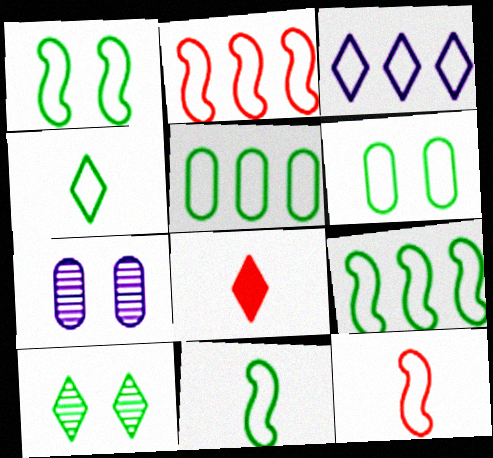[[1, 4, 5], 
[1, 9, 11], 
[2, 3, 5], 
[3, 6, 12], 
[3, 8, 10], 
[4, 6, 9], 
[7, 8, 9]]